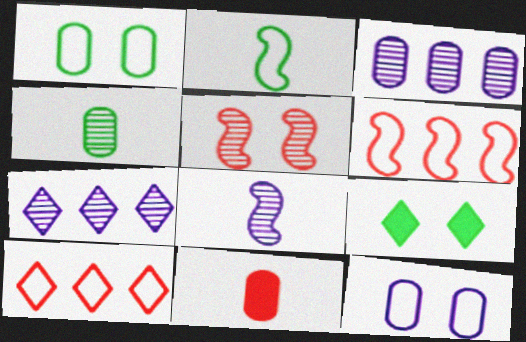[[1, 3, 11], 
[2, 10, 12], 
[4, 5, 7], 
[5, 9, 12], 
[5, 10, 11]]